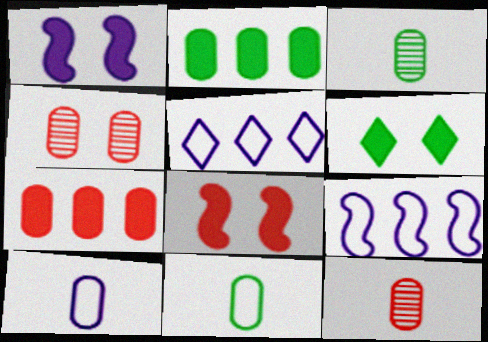[[2, 4, 10], 
[3, 5, 8], 
[6, 9, 12]]